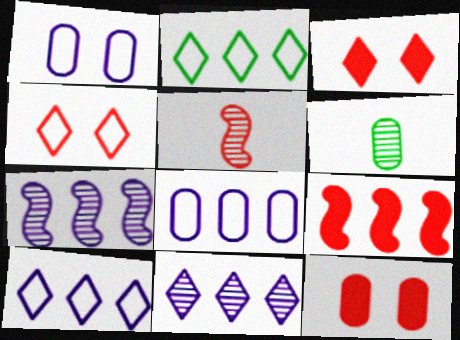[[6, 8, 12]]